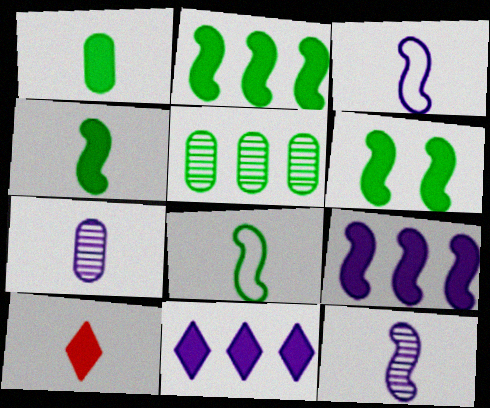[[2, 4, 6], 
[7, 8, 10]]